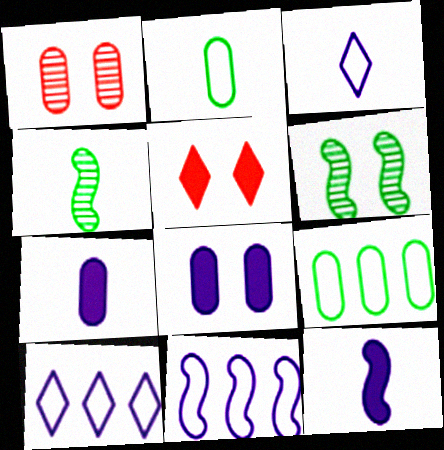[[1, 7, 9]]